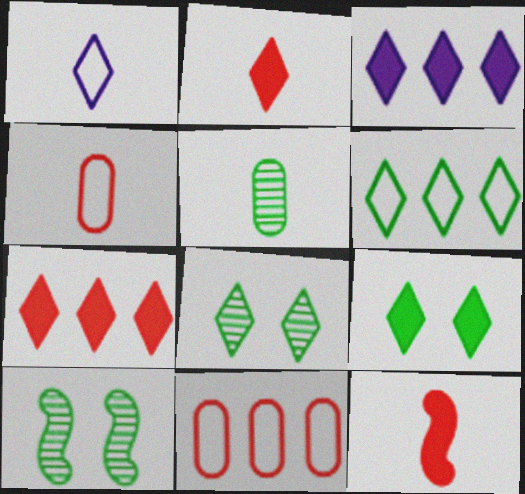[[1, 5, 12], 
[1, 7, 8], 
[2, 3, 9], 
[3, 4, 10]]